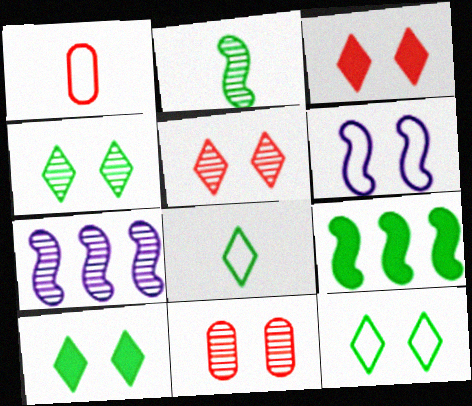[[1, 7, 10], 
[4, 10, 12], 
[6, 10, 11]]